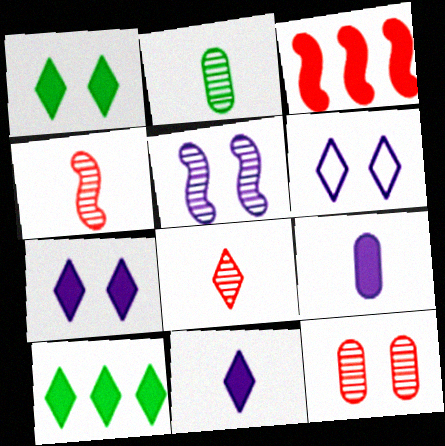[[1, 3, 9], 
[2, 3, 6], 
[6, 8, 10]]